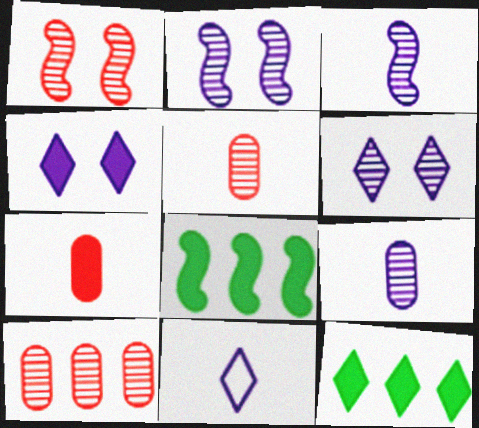[[4, 7, 8]]